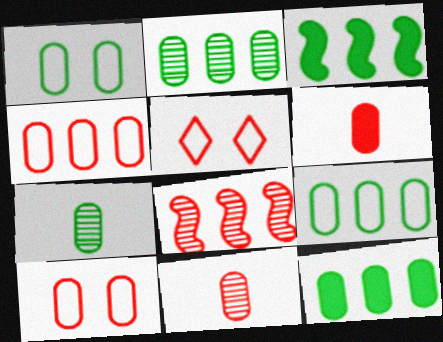[[1, 7, 12], 
[2, 9, 12], 
[5, 6, 8]]